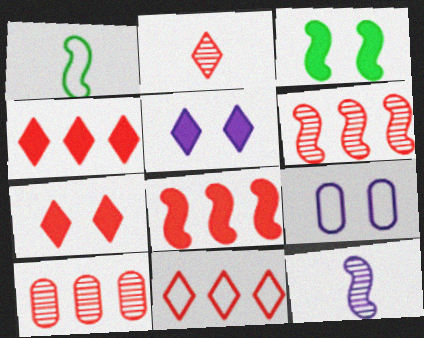[[1, 5, 10], 
[1, 9, 11], 
[2, 7, 11], 
[8, 10, 11]]